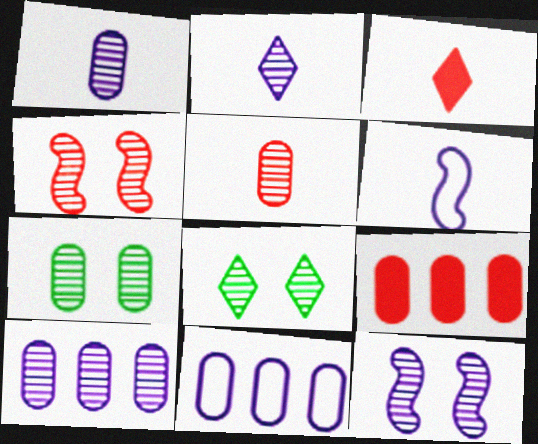[[2, 10, 12], 
[5, 7, 10], 
[6, 8, 9]]